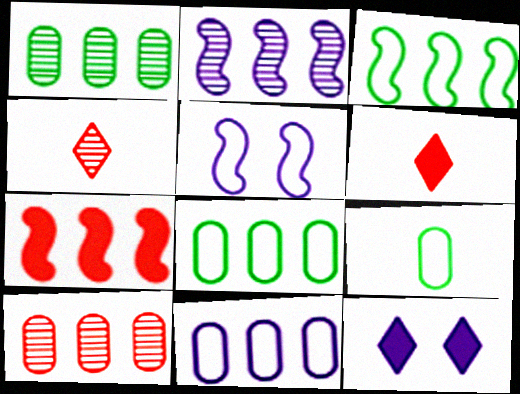[[1, 5, 6], 
[2, 3, 7]]